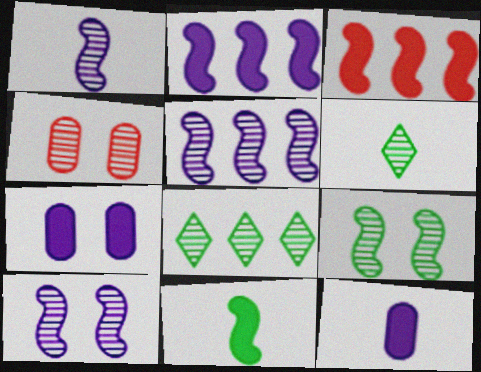[[1, 4, 8], 
[1, 5, 10], 
[4, 5, 6]]